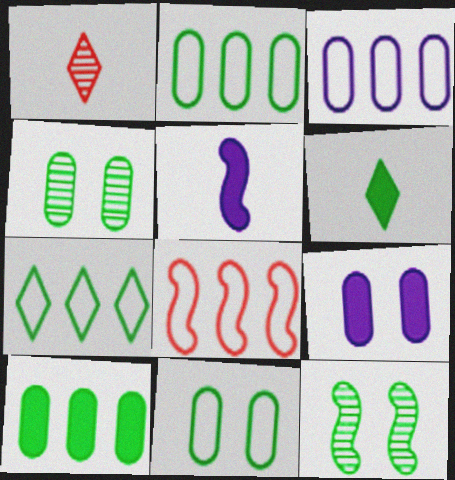[[2, 6, 12], 
[3, 7, 8], 
[5, 8, 12]]